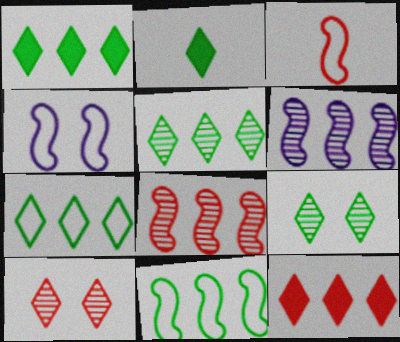[[1, 5, 7], 
[2, 7, 9], 
[3, 4, 11]]